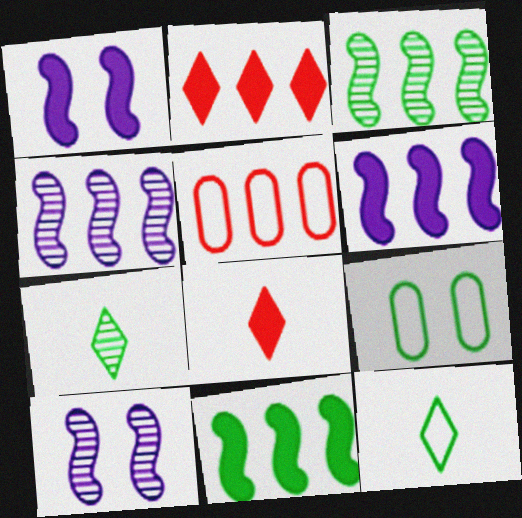[[1, 5, 7], 
[4, 8, 9], 
[7, 9, 11]]